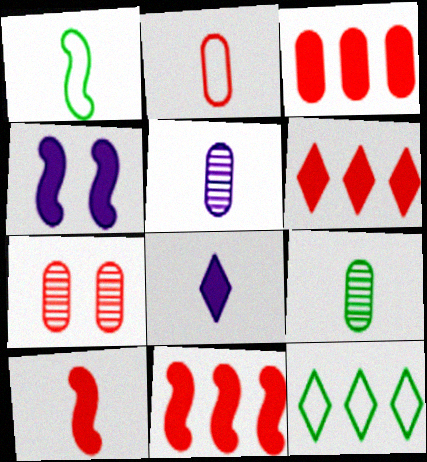[[2, 3, 7], 
[3, 6, 11]]